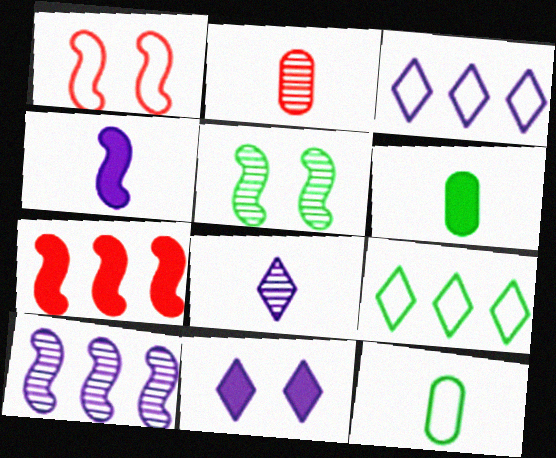[[1, 3, 12], 
[3, 8, 11], 
[5, 6, 9], 
[6, 7, 11]]